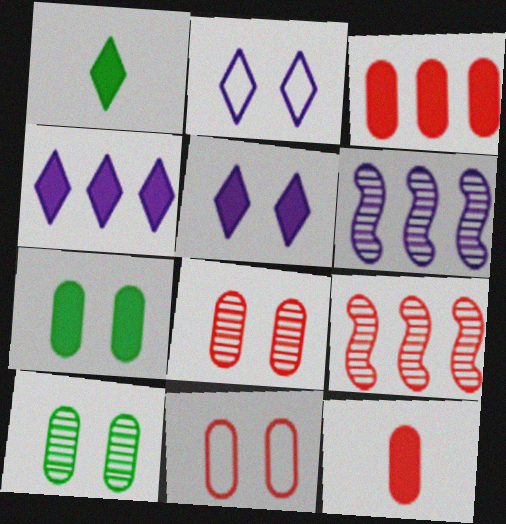[[1, 6, 11]]